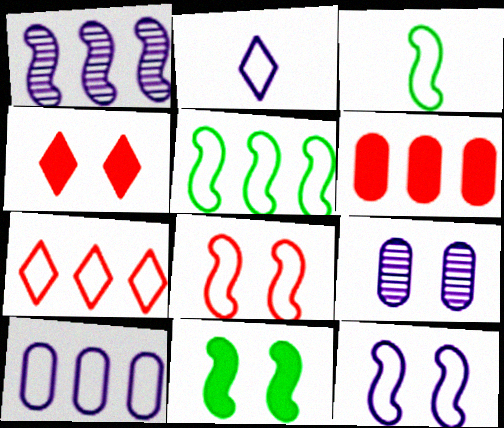[[2, 10, 12], 
[5, 7, 10]]